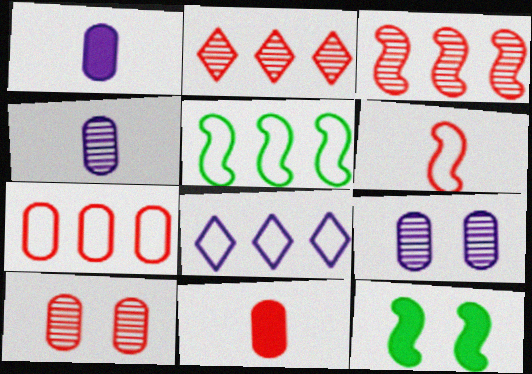[[5, 7, 8], 
[7, 10, 11]]